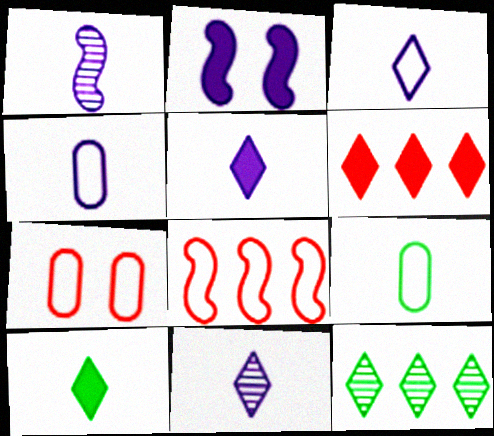[[1, 4, 5], 
[3, 5, 11]]